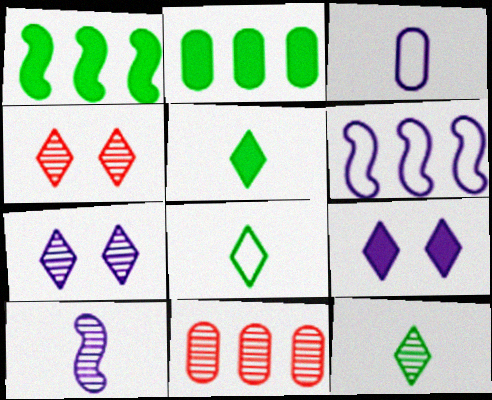[[1, 3, 4], 
[5, 8, 12]]